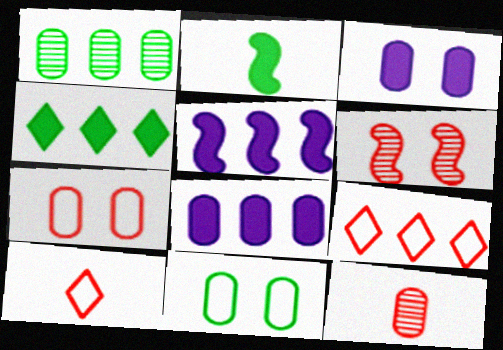[[1, 5, 9], 
[8, 11, 12]]